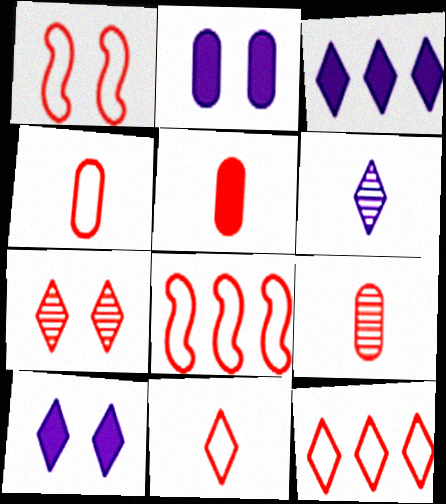[[1, 4, 12], 
[4, 5, 9], 
[5, 7, 8]]